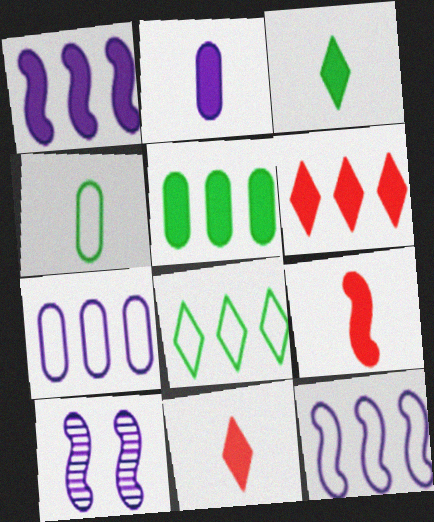[[1, 5, 6], 
[2, 3, 9], 
[4, 6, 10]]